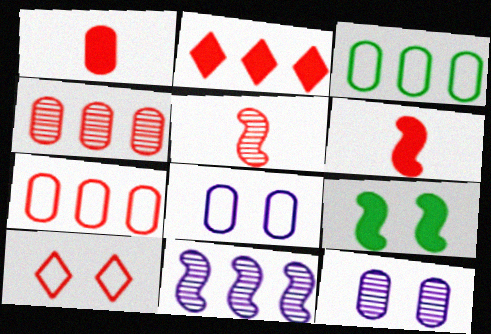[[1, 3, 12], 
[2, 3, 11], 
[4, 6, 10], 
[9, 10, 12]]